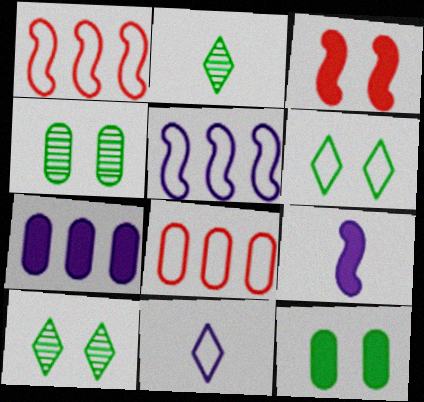[[8, 9, 10]]